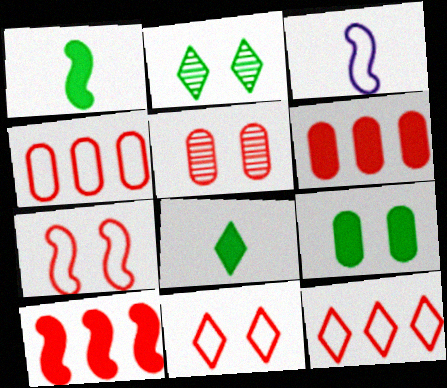[[2, 3, 6]]